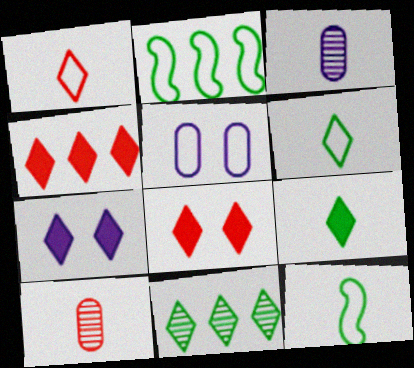[[1, 2, 5], 
[1, 7, 11], 
[2, 3, 8], 
[2, 7, 10], 
[4, 7, 9]]